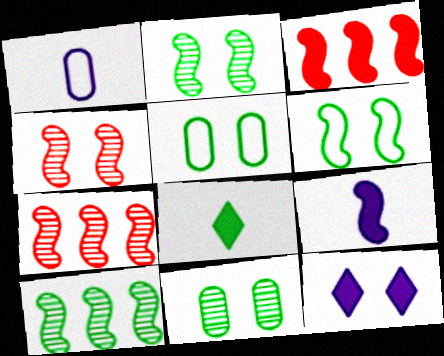[[4, 5, 12], 
[5, 8, 10], 
[6, 7, 9]]